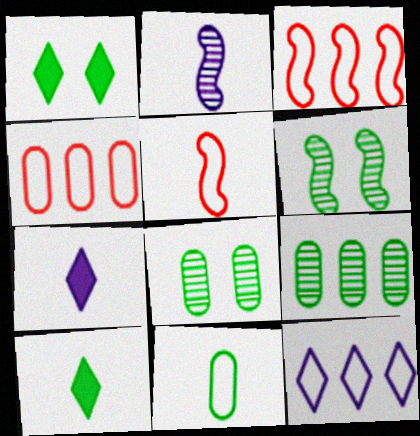[[1, 2, 4], 
[3, 7, 8], 
[4, 6, 7]]